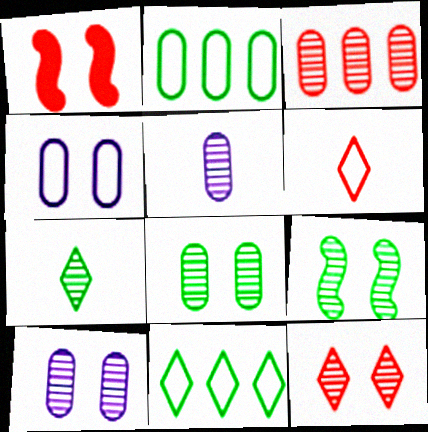[[1, 3, 6], 
[1, 5, 11], 
[3, 5, 8], 
[9, 10, 12]]